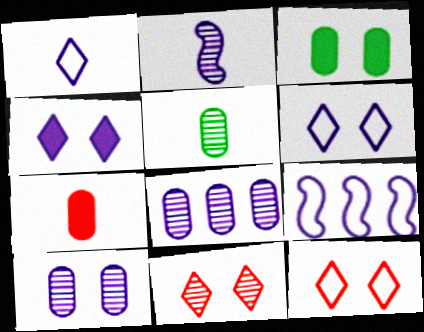[]